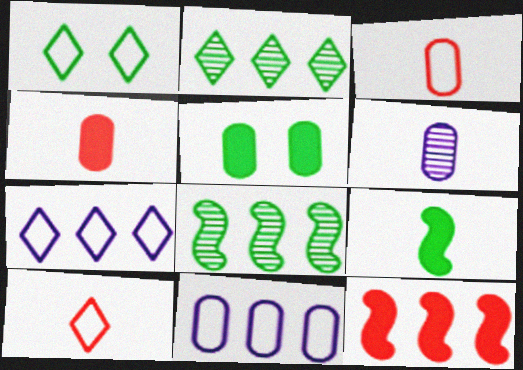[[1, 6, 12], 
[1, 7, 10], 
[2, 11, 12], 
[6, 9, 10]]